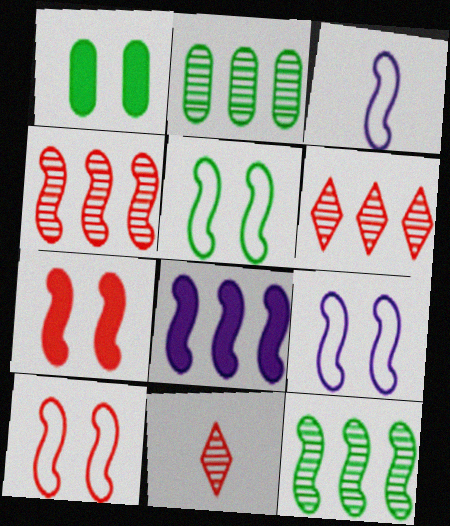[[1, 3, 6], 
[3, 7, 12], 
[5, 9, 10]]